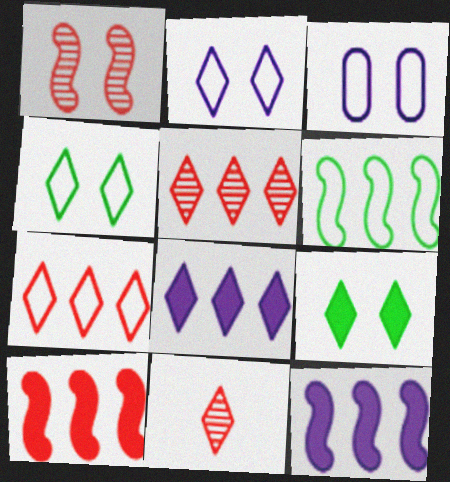[[1, 3, 9], 
[4, 8, 11]]